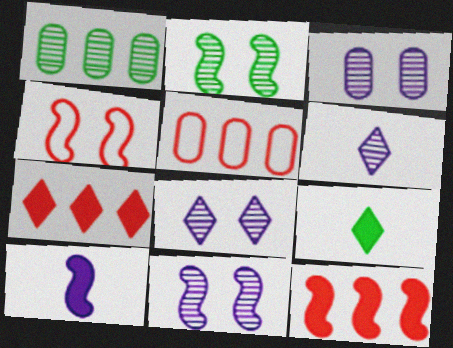[[3, 8, 11], 
[5, 9, 11]]